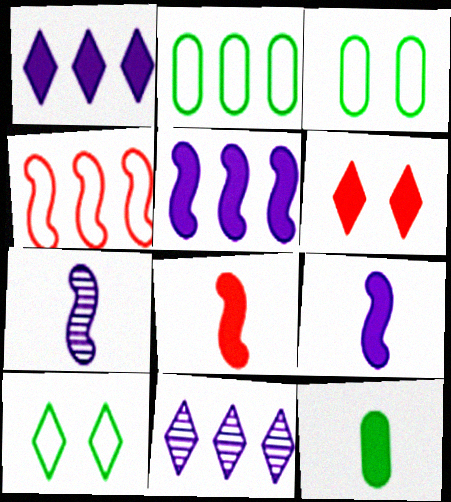[[2, 6, 7], 
[3, 8, 11], 
[5, 6, 12]]